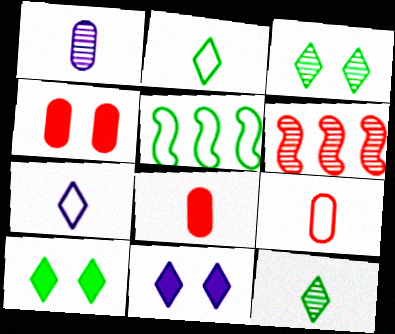[[1, 3, 6]]